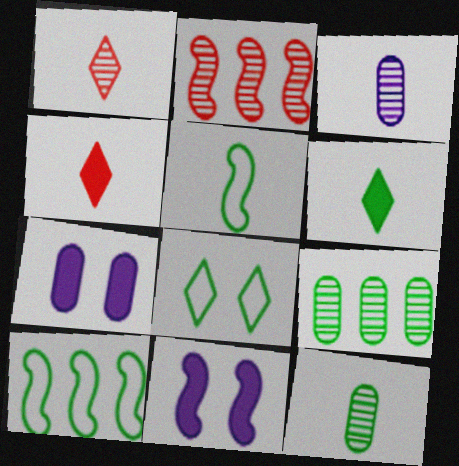[[1, 7, 10], 
[2, 5, 11], 
[3, 4, 5], 
[5, 6, 12]]